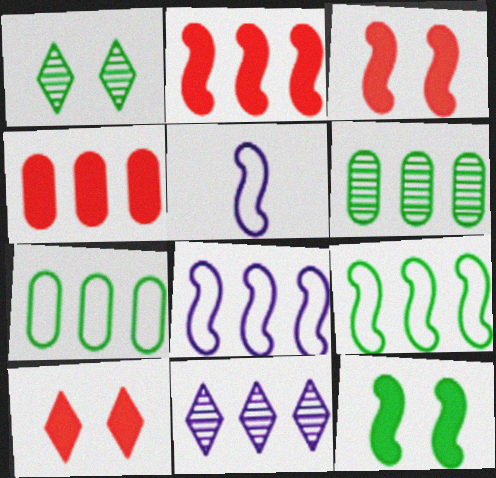[[1, 4, 5], 
[2, 7, 11], 
[4, 9, 11], 
[5, 6, 10]]